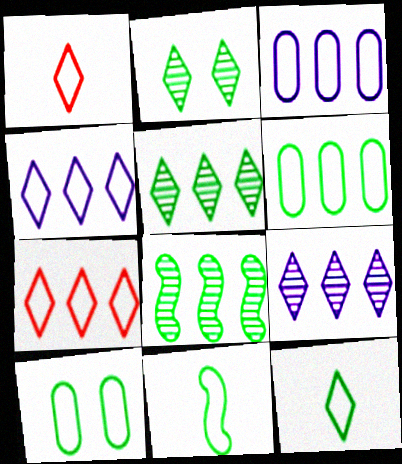[]